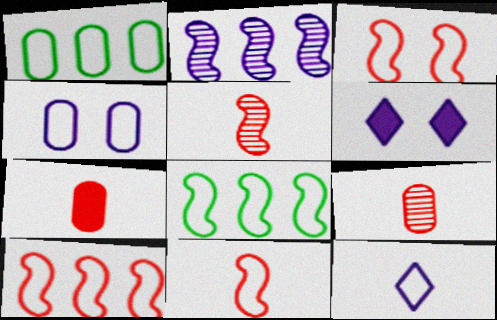[[1, 3, 12], 
[1, 5, 6], 
[3, 10, 11], 
[6, 8, 9]]